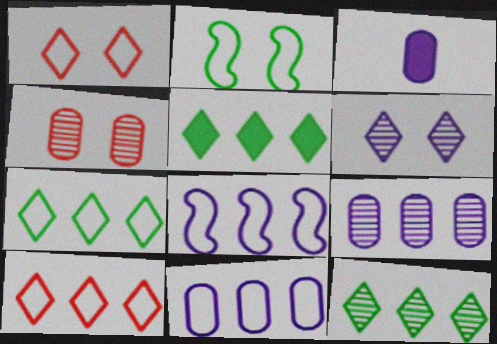[[3, 6, 8], 
[5, 7, 12]]